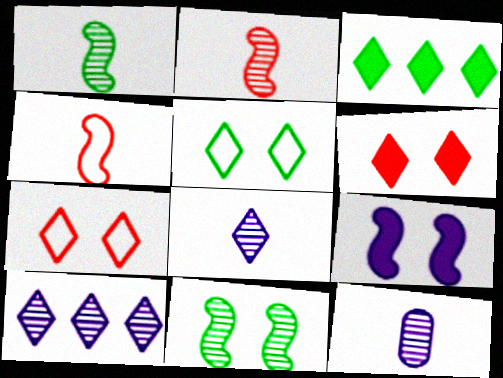[[3, 7, 8]]